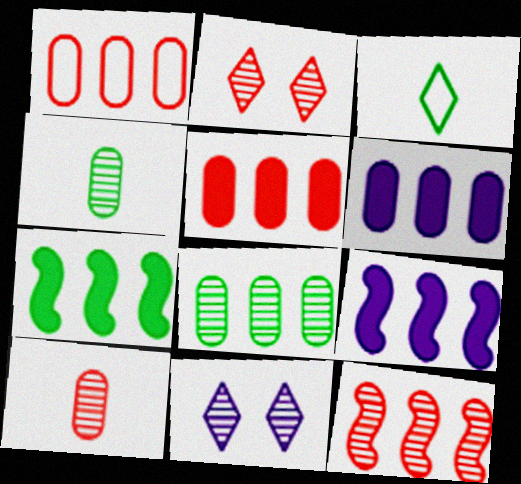[[1, 6, 8], 
[2, 10, 12], 
[4, 11, 12]]